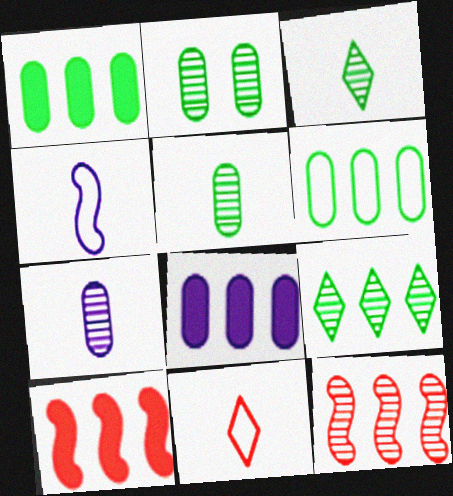[]